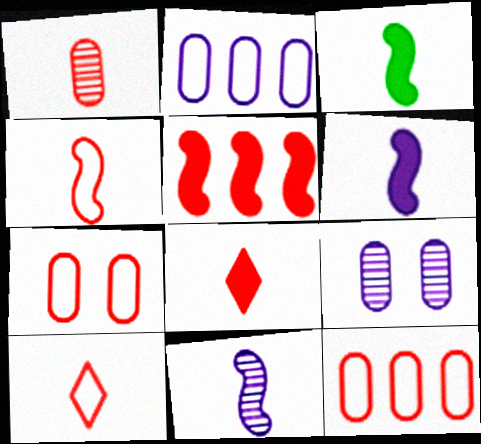[[1, 4, 8], 
[3, 4, 11]]